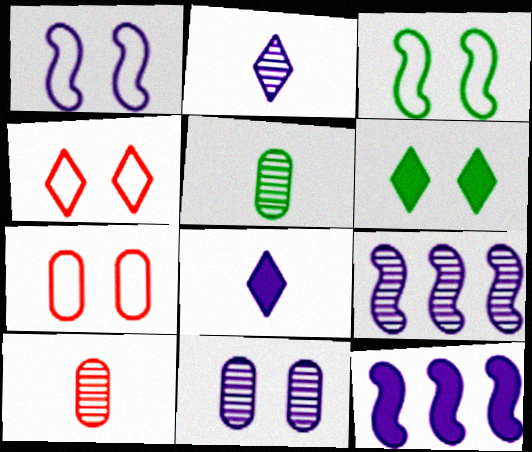[[2, 9, 11], 
[4, 5, 12]]